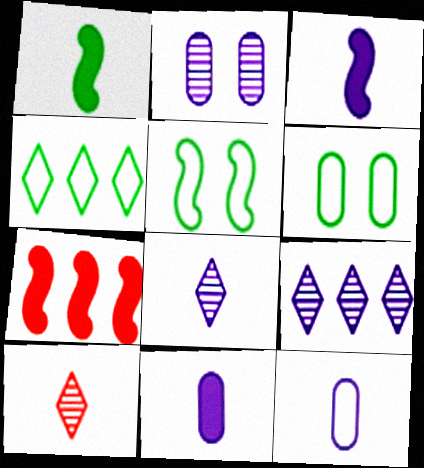[[1, 10, 12], 
[3, 8, 12], 
[6, 7, 8]]